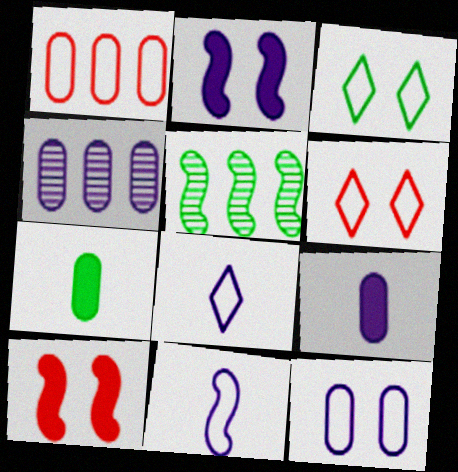[[1, 3, 11], 
[2, 4, 8], 
[3, 5, 7], 
[4, 9, 12], 
[5, 6, 9], 
[5, 10, 11]]